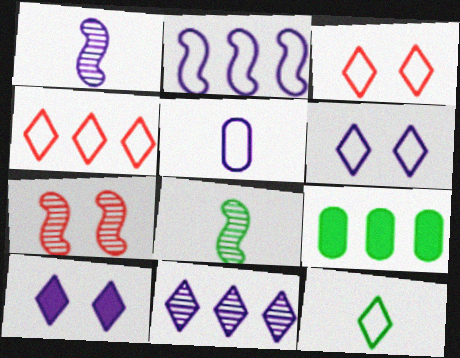[[1, 3, 9], 
[2, 5, 6], 
[4, 6, 12]]